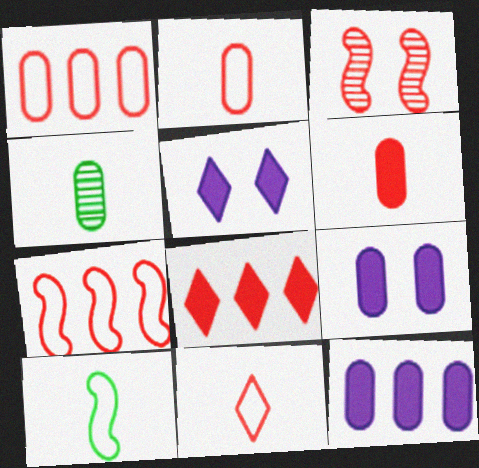[[1, 4, 9], 
[2, 3, 8], 
[4, 5, 7]]